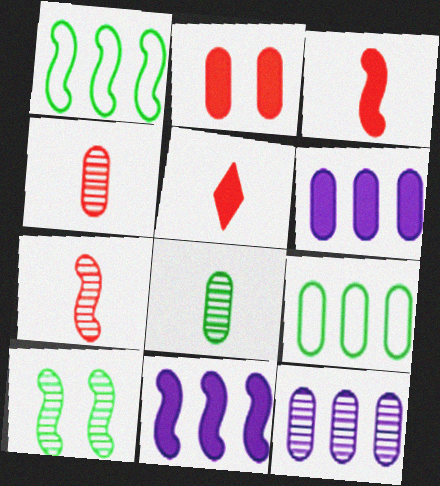[]